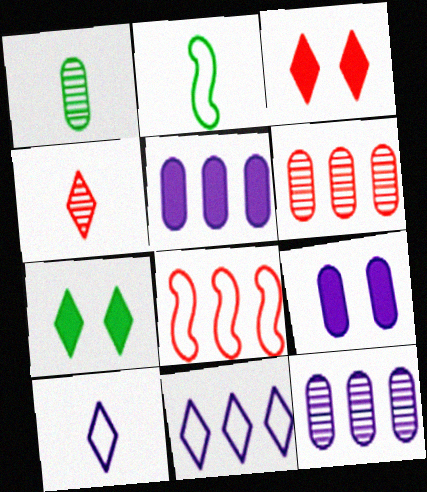[[2, 3, 12], 
[4, 7, 11]]